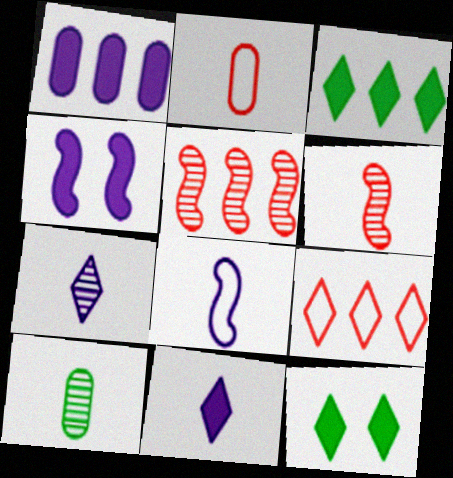[[1, 4, 11], 
[4, 9, 10], 
[6, 7, 10], 
[7, 9, 12]]